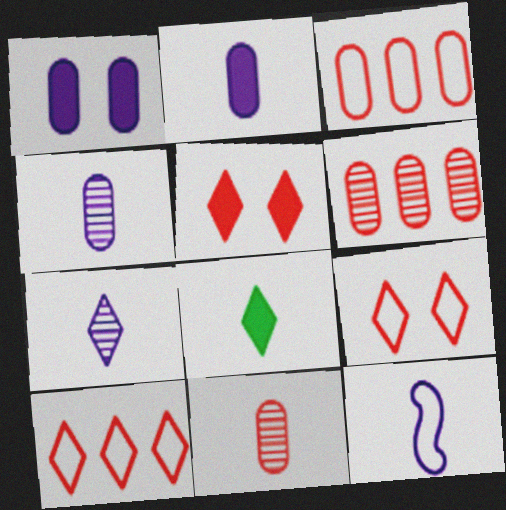[[2, 7, 12], 
[8, 11, 12]]